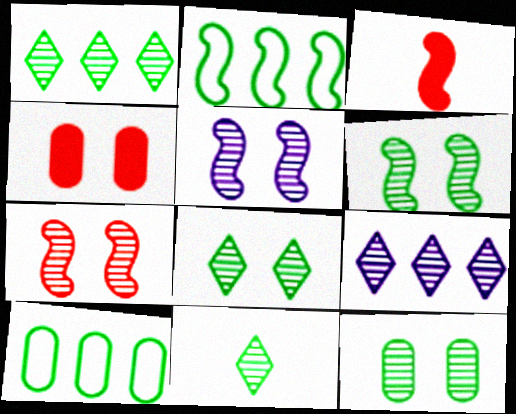[[1, 8, 11], 
[2, 3, 5], 
[5, 6, 7], 
[6, 8, 12]]